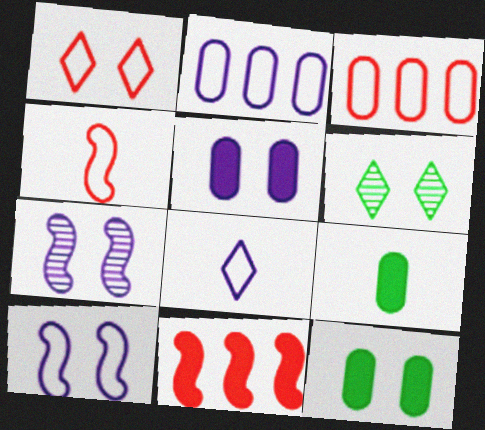[[1, 3, 4], 
[1, 7, 12], 
[2, 8, 10]]